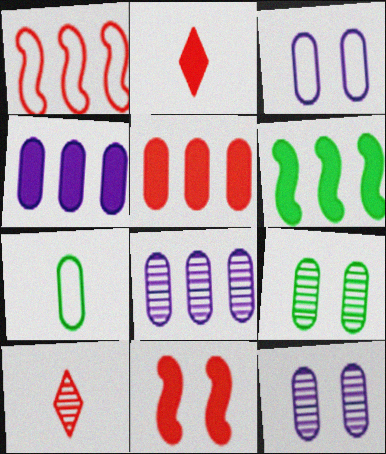[[2, 5, 11], 
[3, 6, 10], 
[5, 7, 12]]